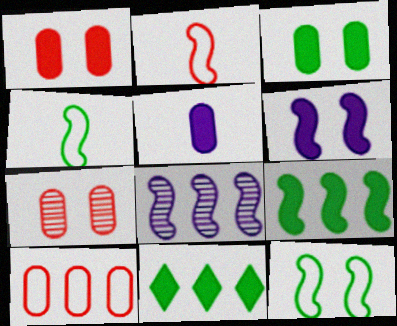[[8, 10, 11]]